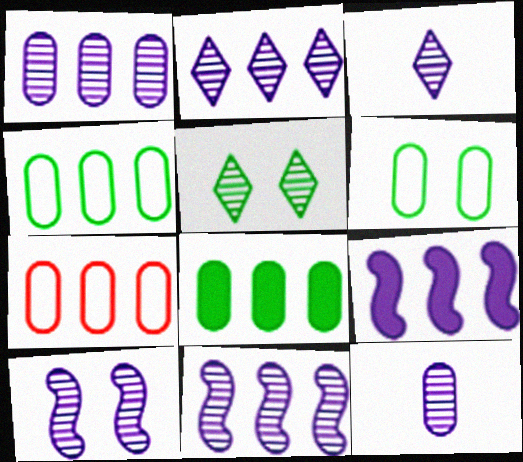[[1, 2, 11], 
[1, 3, 10], 
[1, 7, 8], 
[2, 10, 12]]